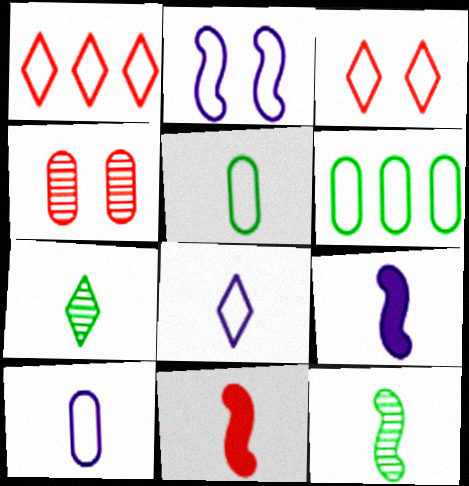[[1, 2, 5], 
[1, 4, 11], 
[7, 10, 11]]